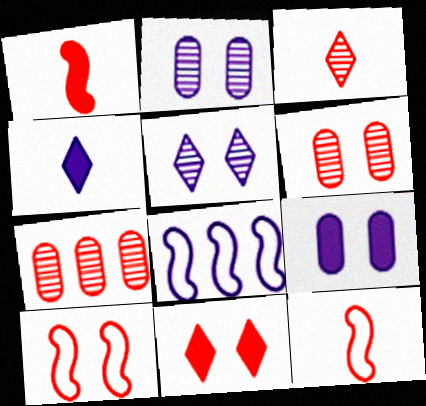[[2, 4, 8], 
[6, 10, 11], 
[7, 11, 12]]